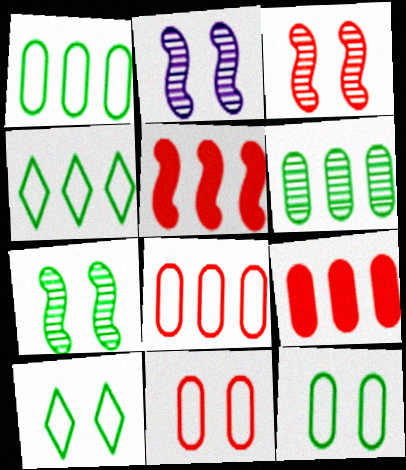[[2, 3, 7]]